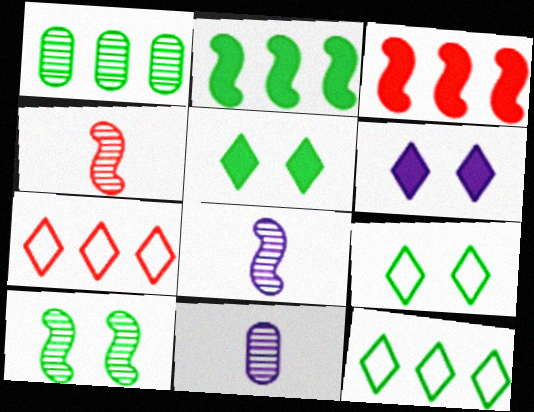[[1, 2, 12], 
[3, 9, 11]]